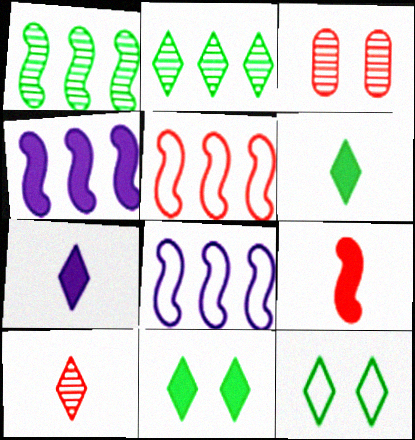[[1, 4, 5], 
[2, 6, 12], 
[3, 6, 8]]